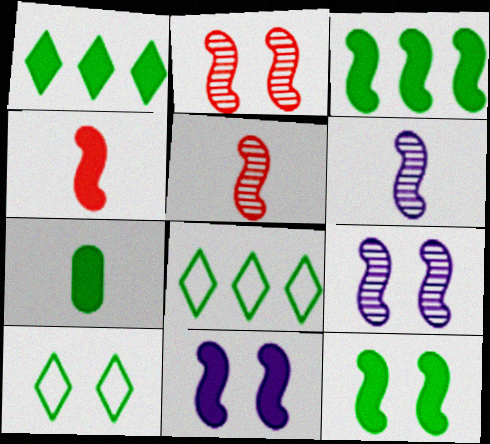[[1, 7, 12], 
[3, 4, 11]]